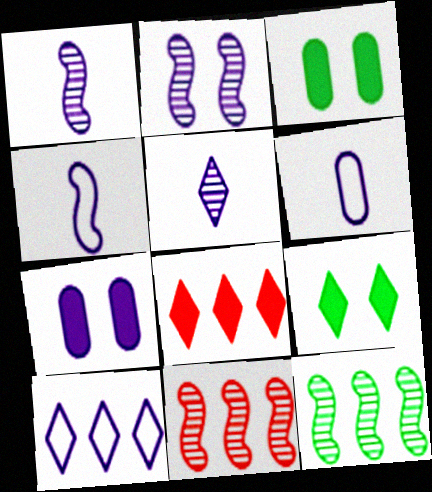[[1, 7, 10], 
[6, 9, 11]]